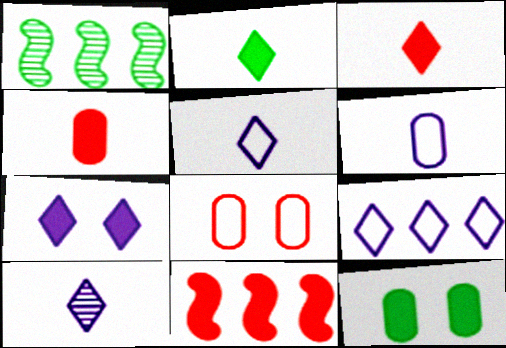[[7, 9, 10]]